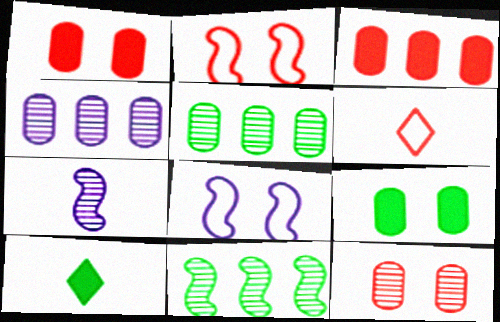[[2, 4, 10]]